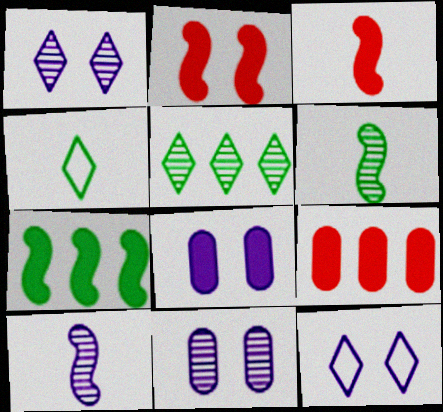[[6, 9, 12]]